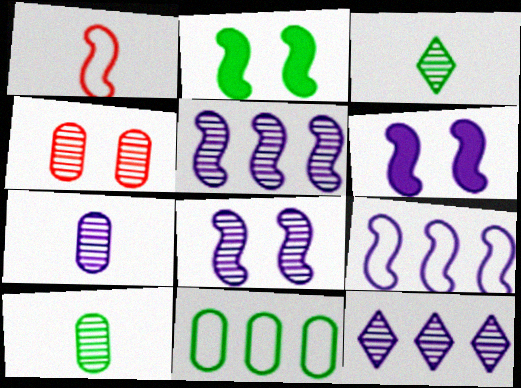[[1, 2, 5], 
[2, 3, 11], 
[3, 4, 5], 
[7, 8, 12]]